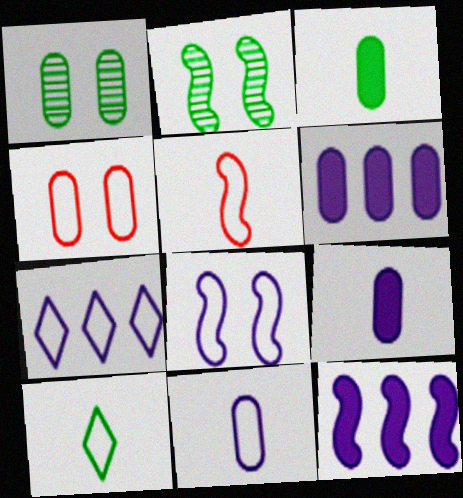[[2, 5, 12], 
[5, 10, 11], 
[7, 8, 11]]